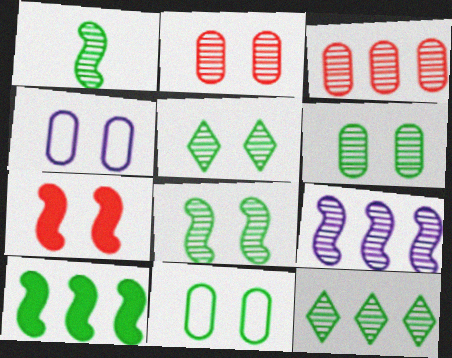[[1, 6, 12], 
[3, 9, 12], 
[4, 5, 7], 
[5, 6, 8]]